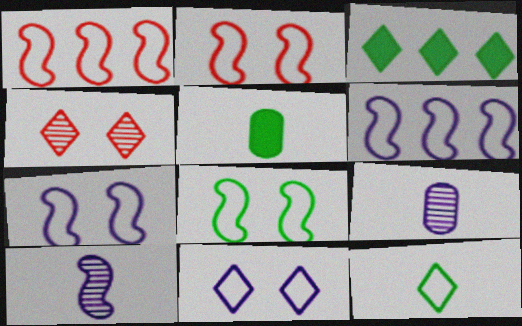[[2, 3, 9], 
[2, 7, 8], 
[4, 5, 6]]